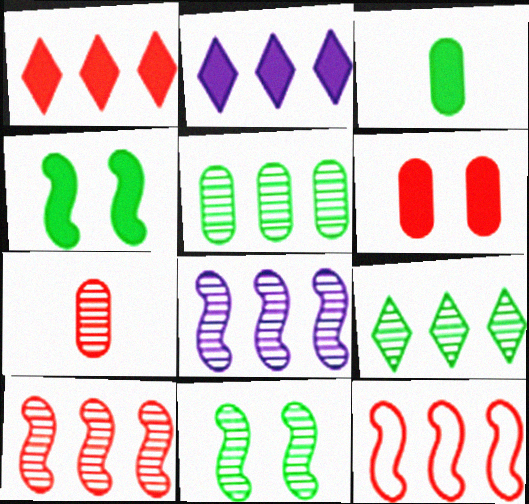[[2, 5, 12]]